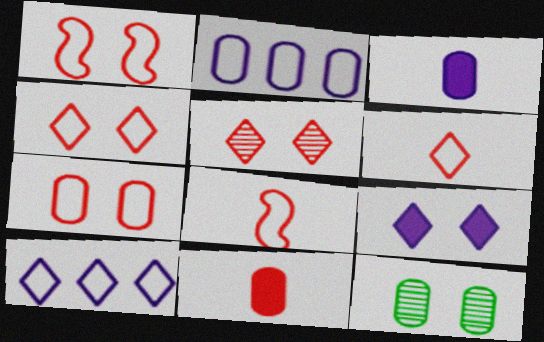[[1, 4, 7], 
[1, 9, 12], 
[2, 11, 12]]